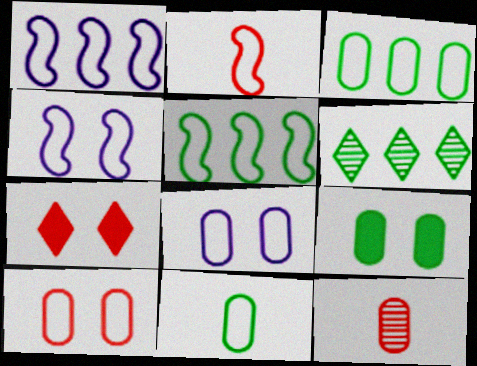[[2, 4, 5]]